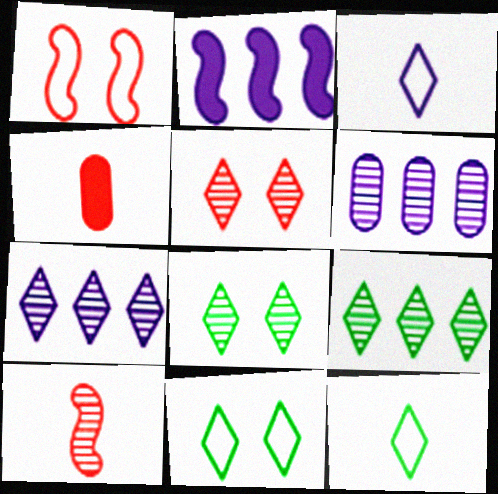[[6, 8, 10]]